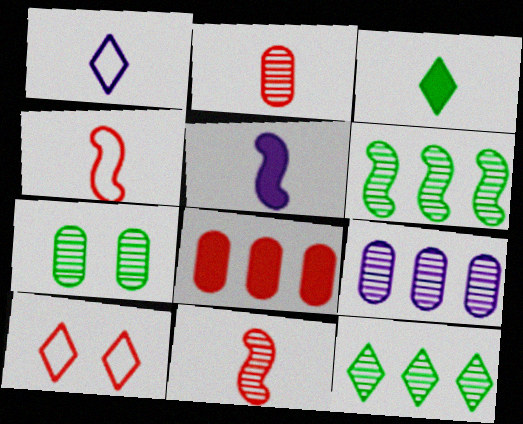[[2, 7, 9], 
[8, 10, 11]]